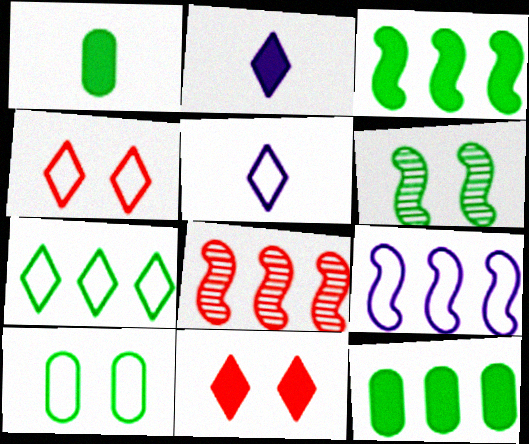[[1, 6, 7], 
[2, 8, 10], 
[3, 8, 9], 
[4, 5, 7]]